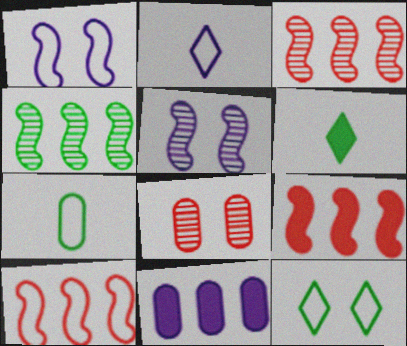[[2, 5, 11], 
[3, 9, 10], 
[7, 8, 11]]